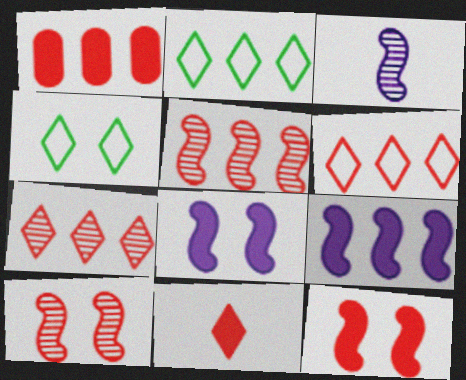[[1, 3, 4], 
[1, 5, 6], 
[1, 11, 12]]